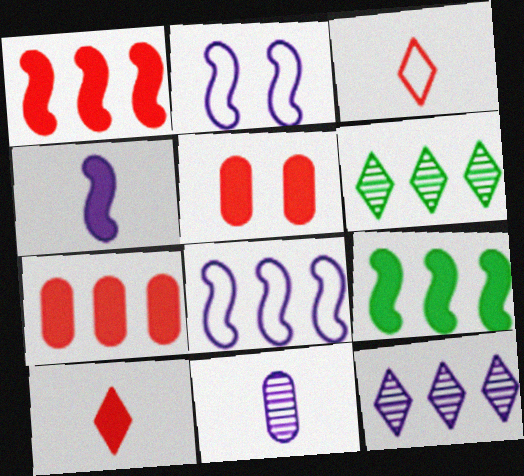[[1, 5, 10], 
[6, 7, 8]]